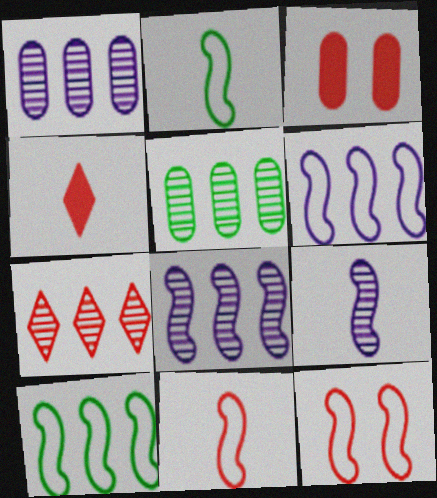[[2, 6, 12], 
[3, 7, 11], 
[5, 7, 8]]